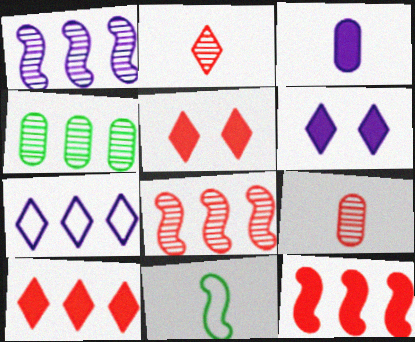[[2, 3, 11], 
[4, 7, 12]]